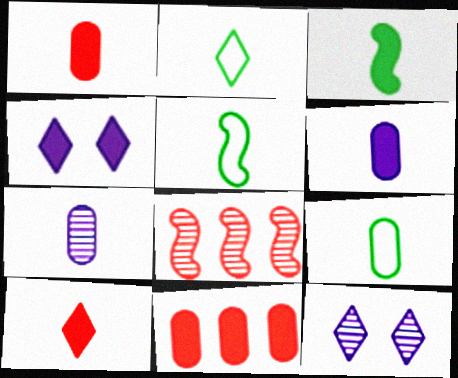[[1, 7, 9], 
[2, 5, 9], 
[3, 4, 11], 
[3, 6, 10], 
[4, 8, 9], 
[5, 7, 10], 
[5, 11, 12]]